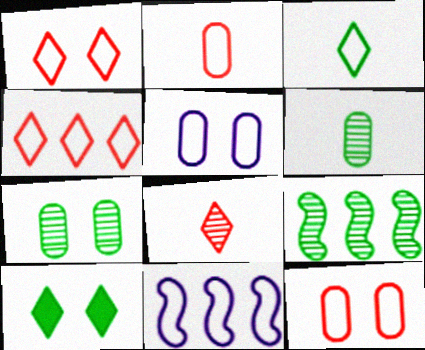[[3, 11, 12]]